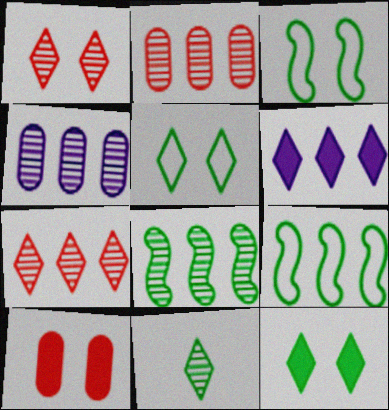[[2, 6, 9], 
[4, 7, 8]]